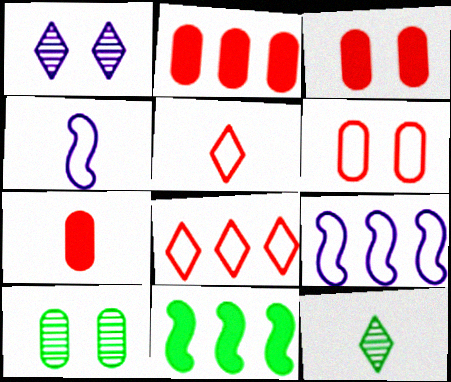[[2, 3, 7], 
[3, 9, 12], 
[4, 7, 12]]